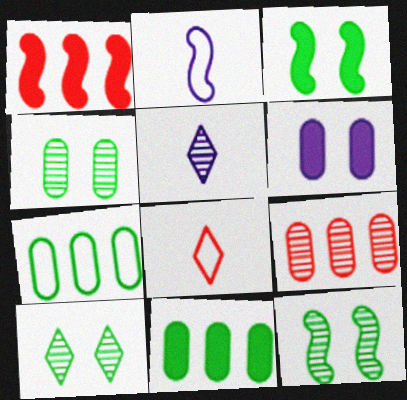[[1, 2, 12], 
[4, 10, 12], 
[5, 9, 12]]